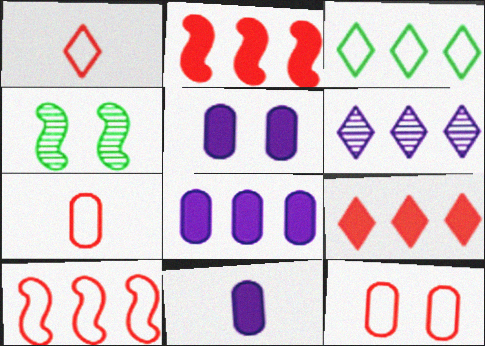[[1, 4, 8], 
[1, 10, 12], 
[3, 6, 9], 
[5, 8, 11]]